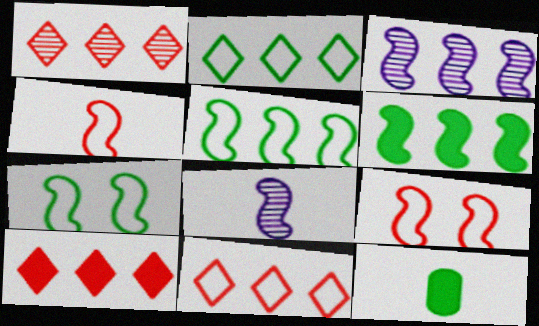[[1, 10, 11], 
[6, 8, 9]]